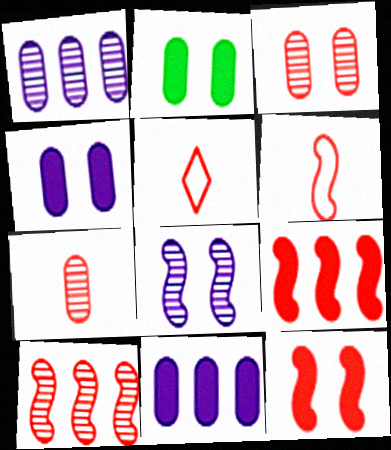[[3, 5, 9], 
[6, 10, 12]]